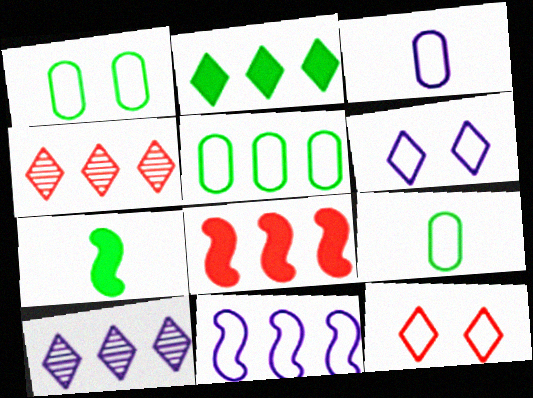[[1, 5, 9], 
[3, 6, 11], 
[5, 8, 10], 
[9, 11, 12]]